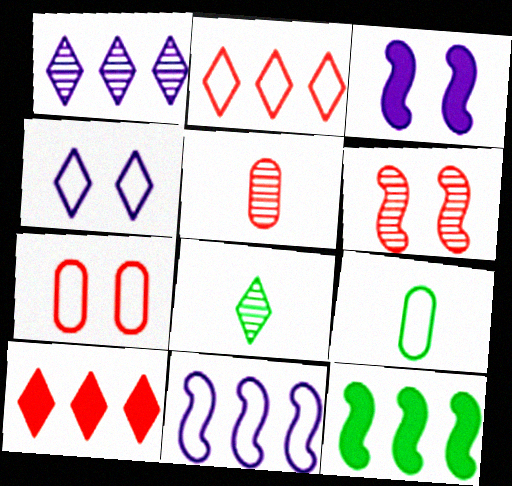[[4, 5, 12], 
[4, 8, 10]]